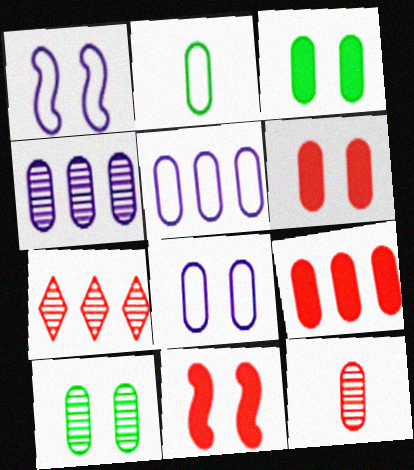[[2, 4, 6], 
[3, 5, 12], 
[4, 10, 12], 
[6, 8, 10]]